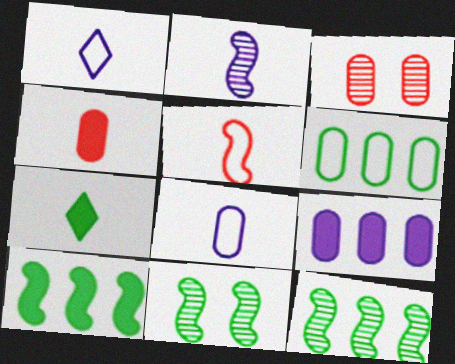[[1, 3, 10], 
[6, 7, 11]]